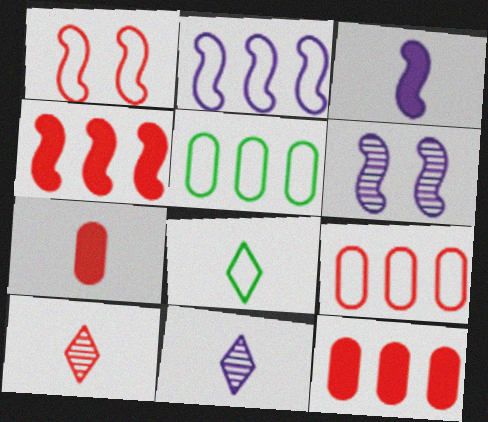[[1, 10, 12], 
[2, 3, 6], 
[6, 8, 12]]